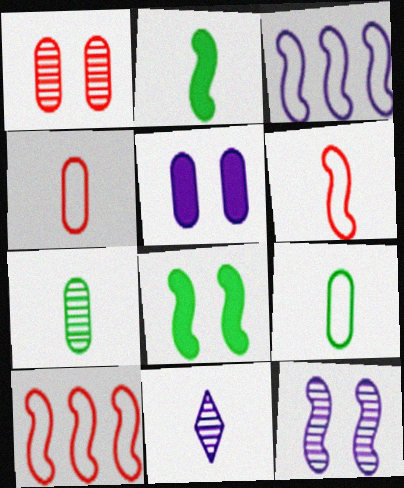[[2, 4, 11], 
[2, 10, 12], 
[3, 5, 11]]